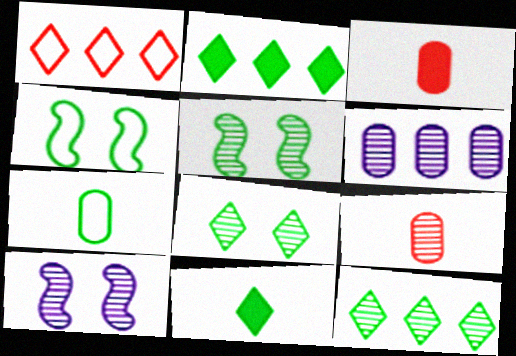[[2, 5, 7], 
[9, 10, 12]]